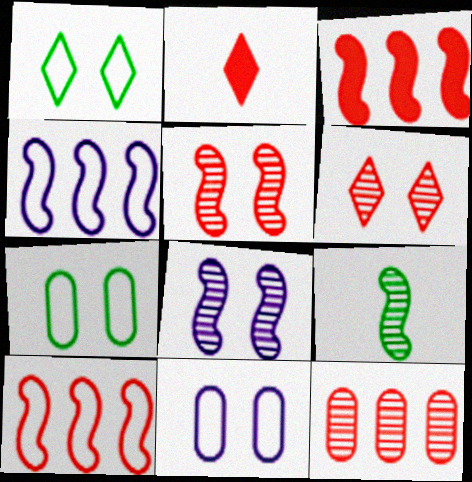[]